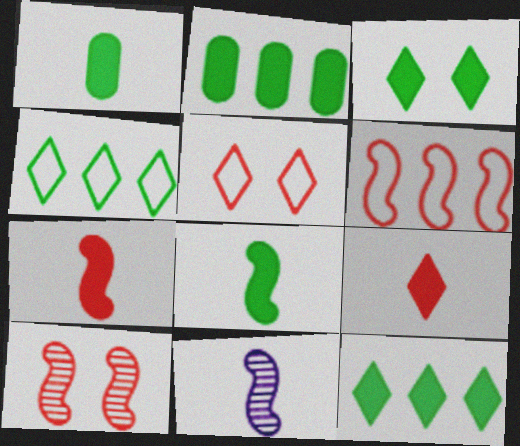[[2, 3, 8], 
[2, 5, 11], 
[6, 7, 10]]